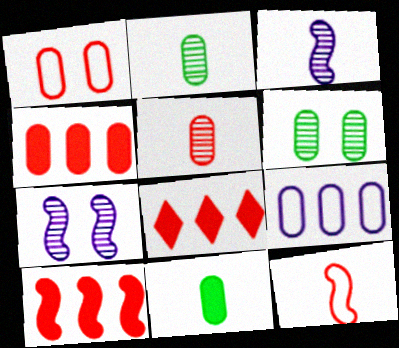[[1, 4, 5], 
[4, 8, 10]]